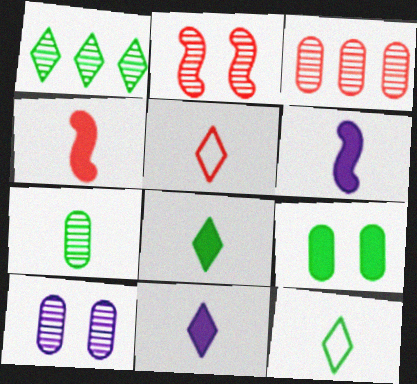[[3, 7, 10], 
[5, 6, 7]]